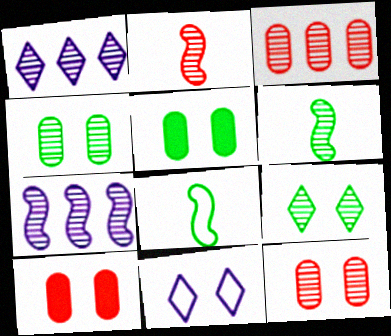[[1, 2, 4], 
[1, 6, 12], 
[1, 8, 10]]